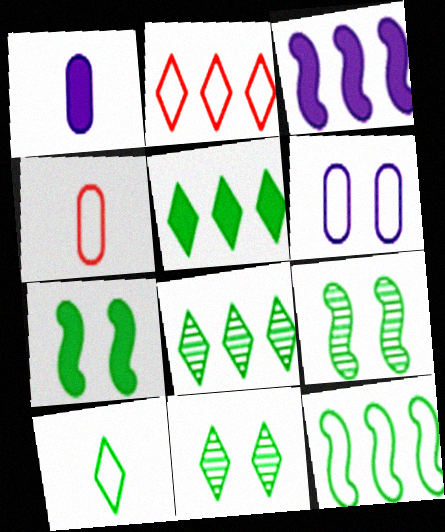[[1, 2, 9], 
[3, 4, 11], 
[5, 10, 11]]